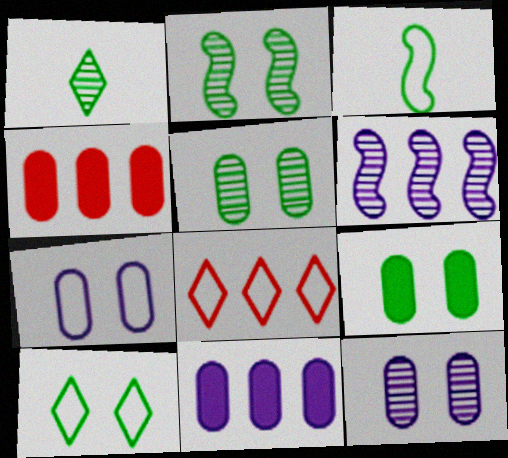[[2, 9, 10], 
[3, 7, 8]]